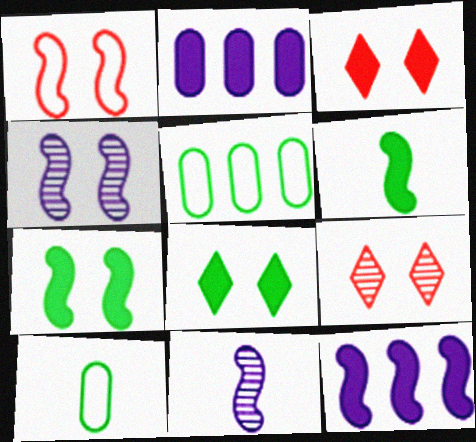[[1, 4, 7], 
[2, 3, 6], 
[3, 5, 11], 
[9, 10, 12]]